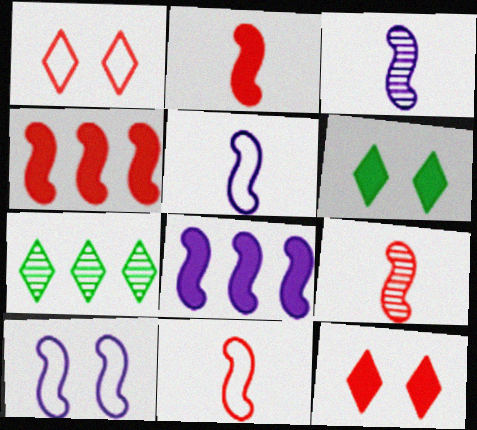[[2, 9, 11], 
[3, 8, 10]]